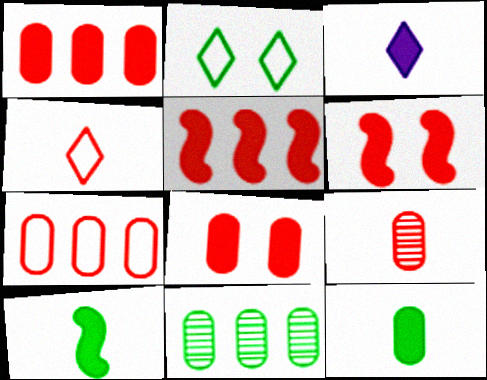[[2, 10, 11], 
[7, 8, 9]]